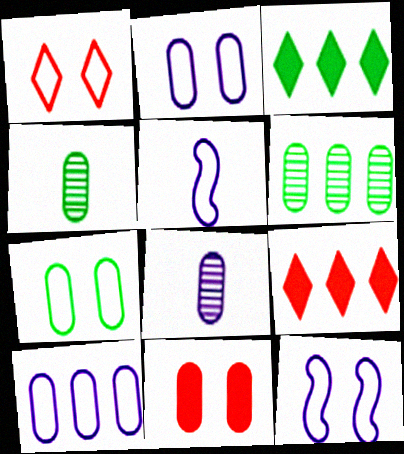[[1, 7, 12], 
[4, 9, 12], 
[4, 10, 11]]